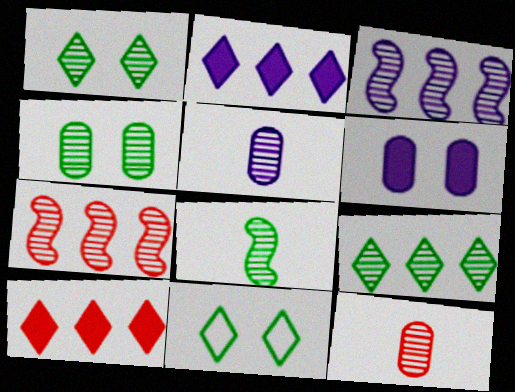[[1, 3, 12], 
[1, 5, 7], 
[4, 8, 9]]